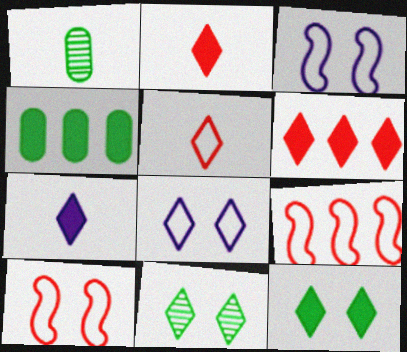[[1, 3, 6], 
[6, 7, 12]]